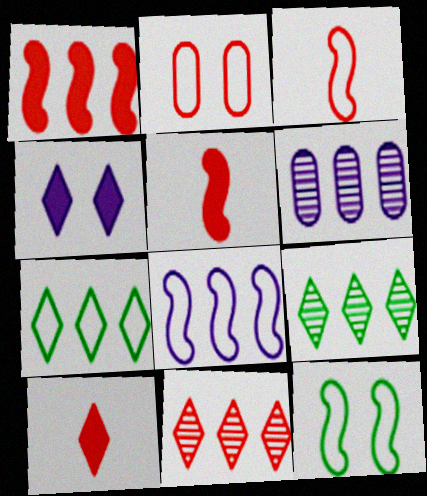[[1, 6, 7], 
[2, 5, 11], 
[3, 8, 12], 
[6, 10, 12]]